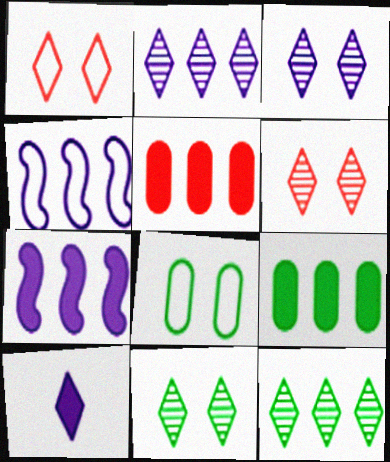[[1, 10, 12], 
[3, 6, 11], 
[4, 5, 12]]